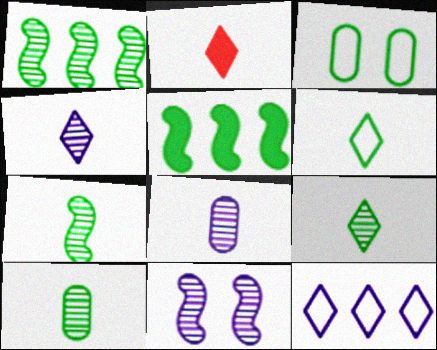[[2, 4, 6], 
[3, 5, 9], 
[7, 9, 10]]